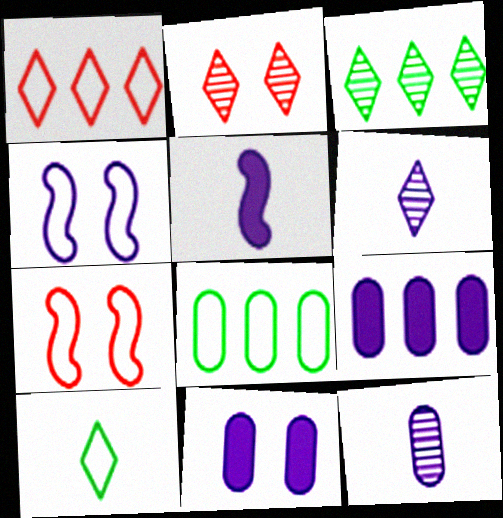[[2, 3, 6], 
[2, 5, 8], 
[4, 6, 9]]